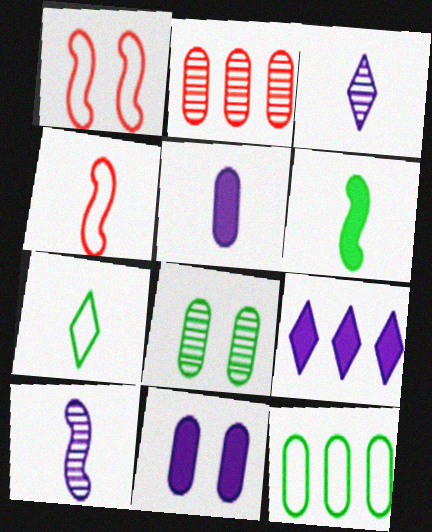[[4, 6, 10], 
[4, 8, 9]]